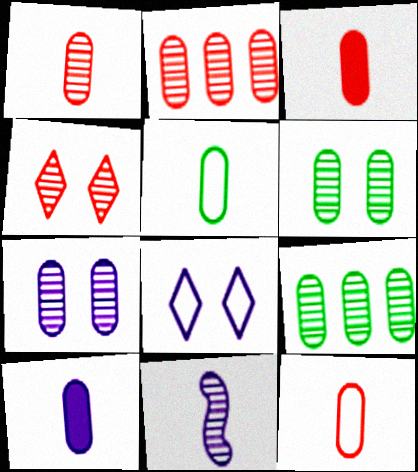[[1, 3, 12], 
[1, 5, 10], 
[1, 7, 9], 
[4, 9, 11]]